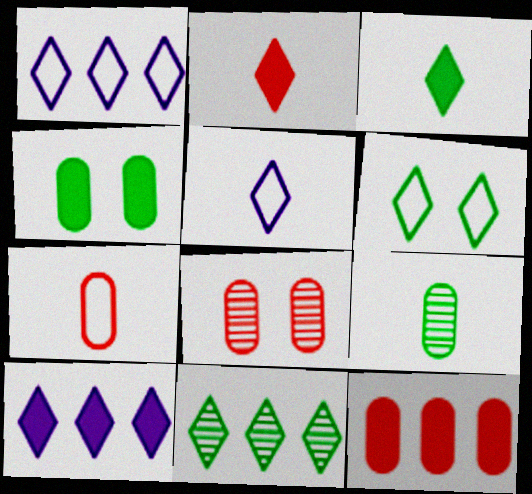[[3, 6, 11], 
[7, 8, 12]]